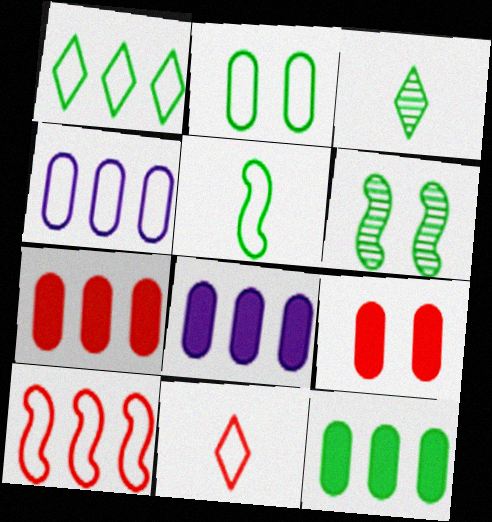[[1, 2, 5], 
[1, 4, 10], 
[6, 8, 11], 
[7, 8, 12]]